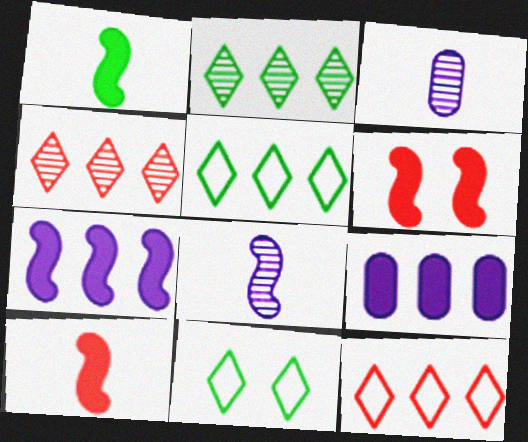[[1, 6, 7], 
[3, 5, 6]]